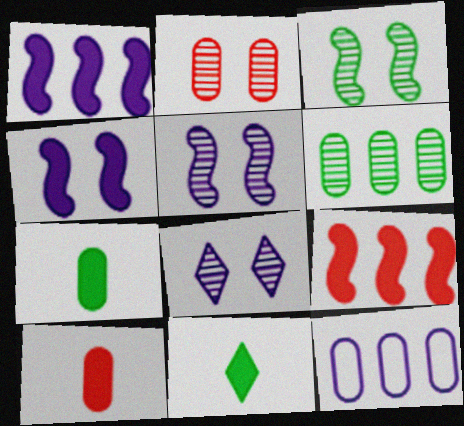[[2, 3, 8], 
[2, 7, 12]]